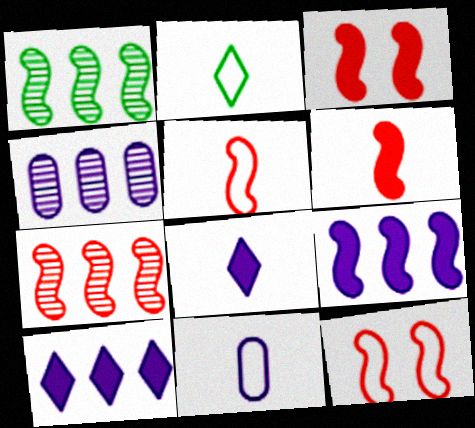[[2, 3, 4], 
[2, 5, 11], 
[3, 5, 7], 
[6, 7, 12]]